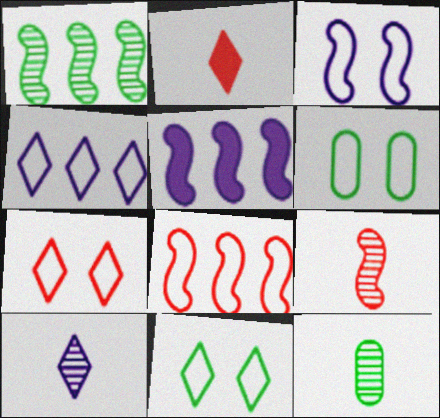[[1, 5, 8], 
[3, 6, 7], 
[5, 7, 12], 
[9, 10, 12]]